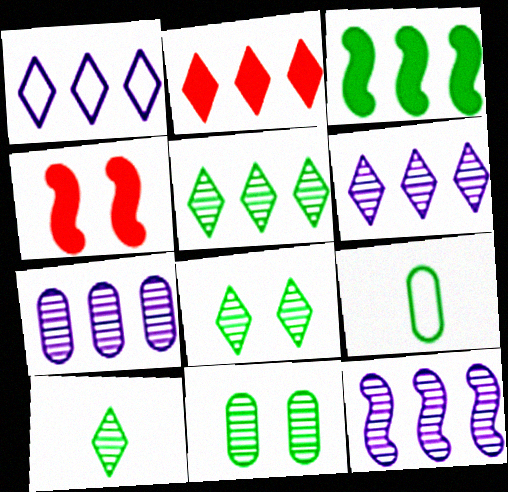[[1, 2, 5], 
[3, 8, 9], 
[4, 6, 9], 
[5, 8, 10], 
[6, 7, 12]]